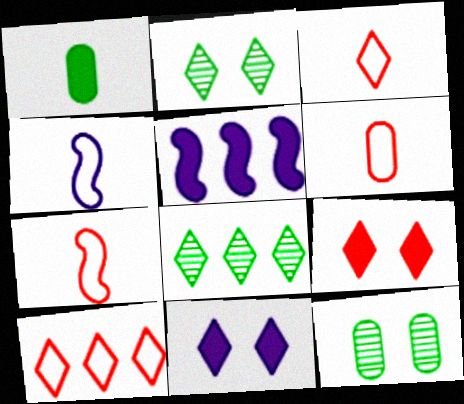[[1, 5, 9], 
[2, 5, 6], 
[3, 5, 12], 
[3, 6, 7], 
[3, 8, 11]]